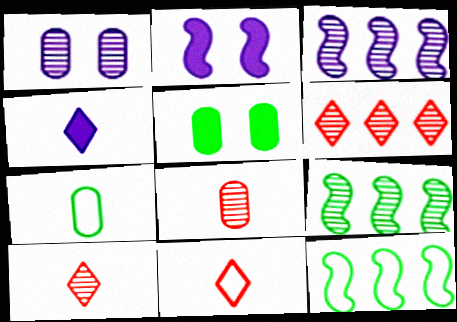[[1, 9, 10], 
[2, 6, 7], 
[3, 5, 11]]